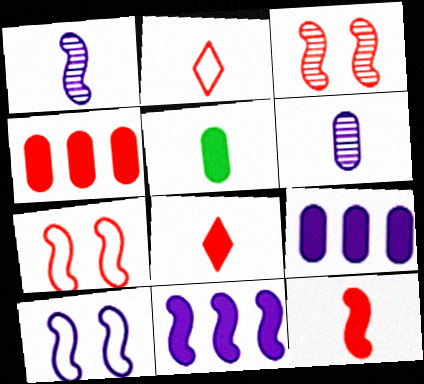[[1, 2, 5], 
[1, 10, 11], 
[2, 3, 4]]